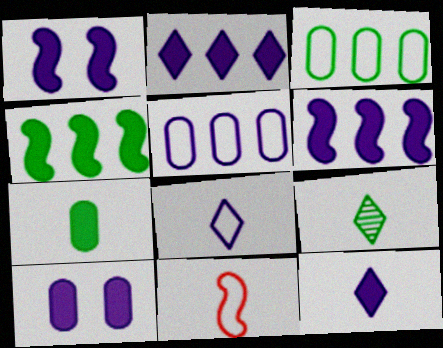[[6, 10, 12]]